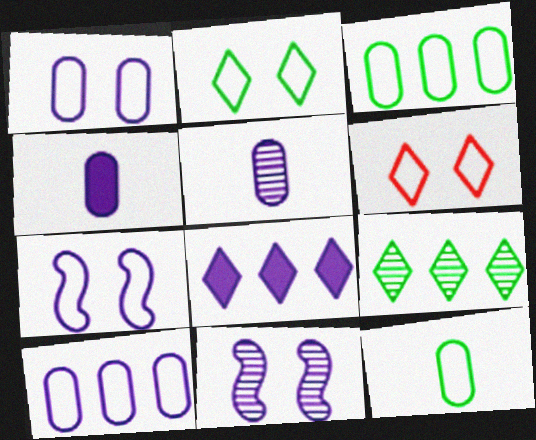[[5, 7, 8]]